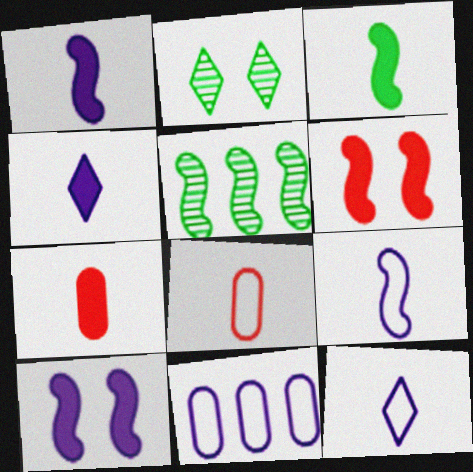[[3, 4, 7], 
[5, 6, 9]]